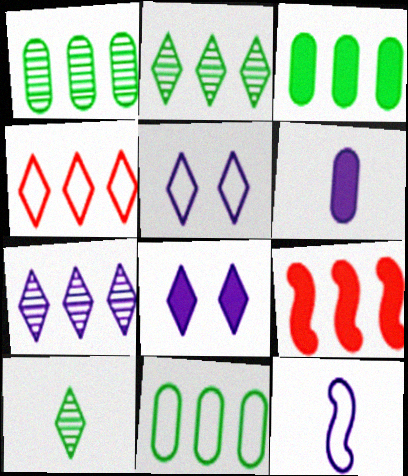[[1, 3, 11], 
[4, 8, 10], 
[7, 9, 11]]